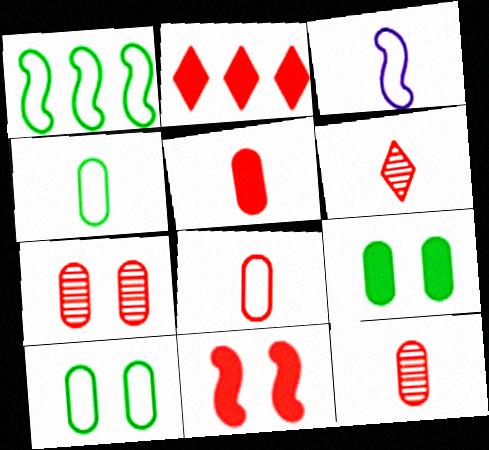[[2, 5, 11], 
[5, 8, 12]]